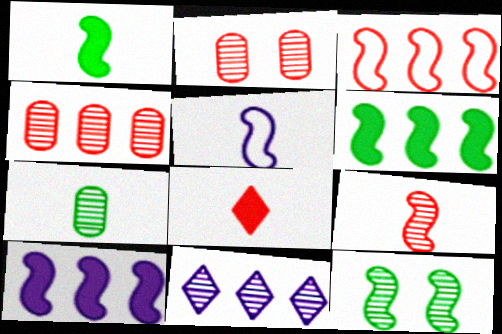[[1, 5, 9], 
[2, 3, 8], 
[5, 7, 8]]